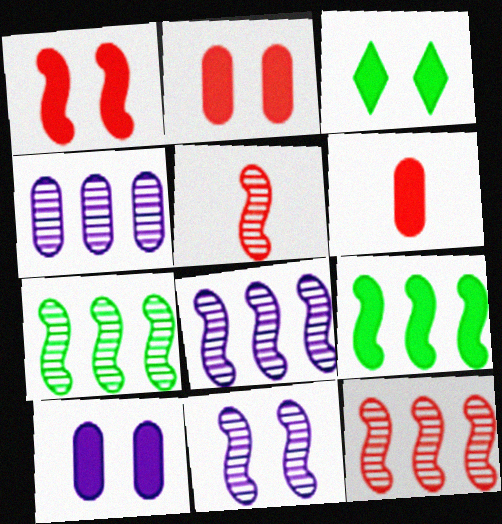[[1, 3, 10], 
[5, 7, 11], 
[7, 8, 12]]